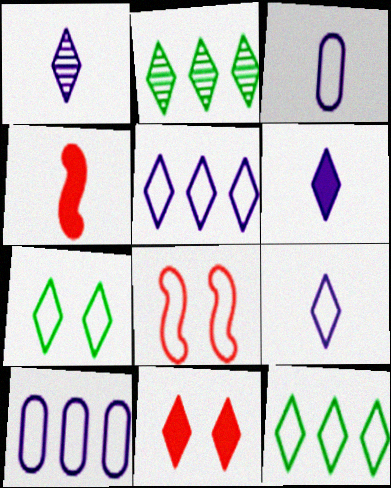[[1, 6, 9], 
[1, 11, 12], 
[2, 9, 11], 
[3, 8, 12]]